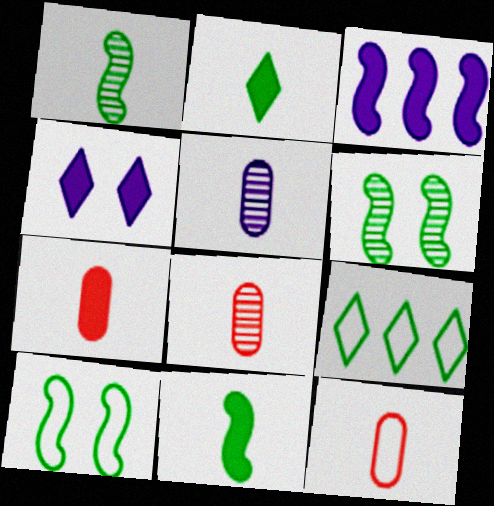[[7, 8, 12]]